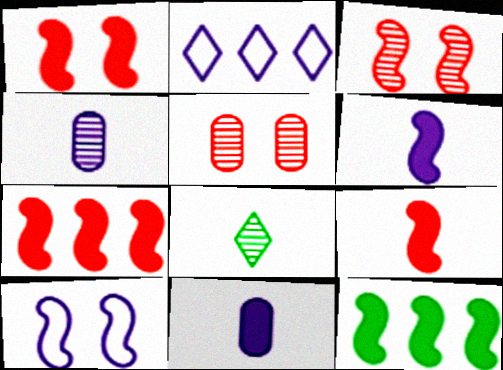[[1, 6, 12], 
[1, 7, 9]]